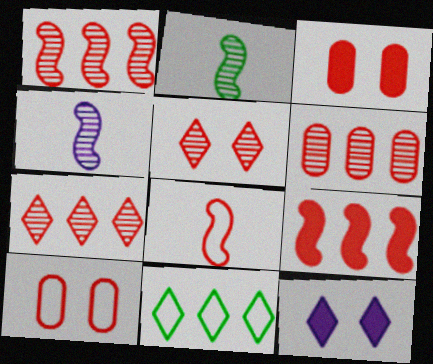[[1, 6, 7], 
[3, 4, 11], 
[3, 7, 8]]